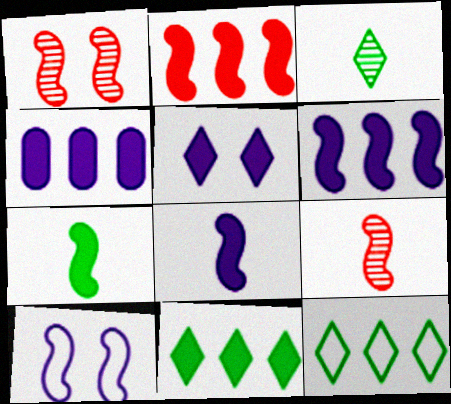[[2, 4, 11], 
[4, 5, 8]]